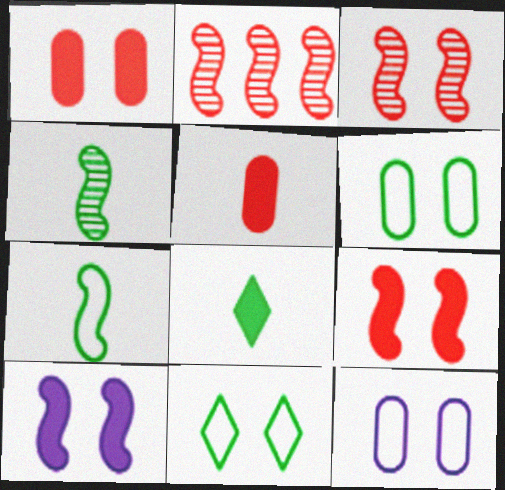[[2, 7, 10], 
[2, 8, 12]]